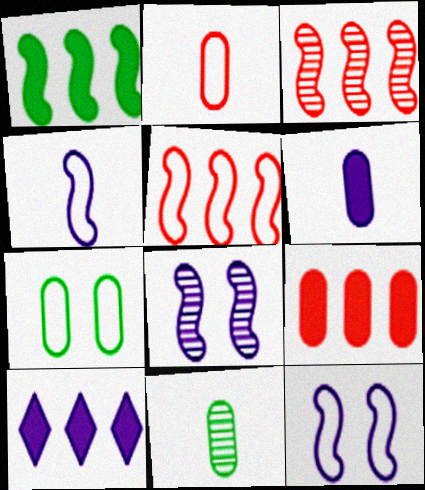[[1, 9, 10], 
[2, 6, 11]]